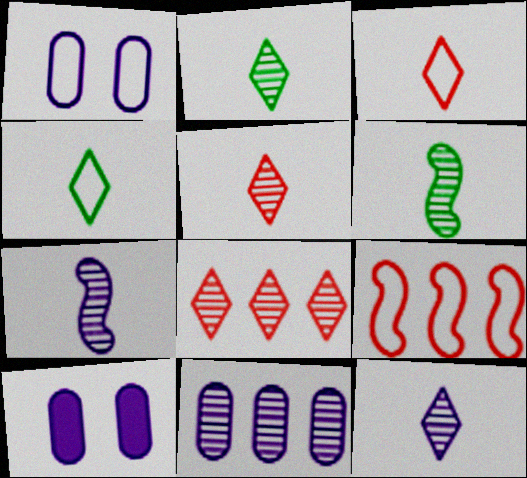[[1, 4, 9], 
[2, 5, 12], 
[2, 9, 10]]